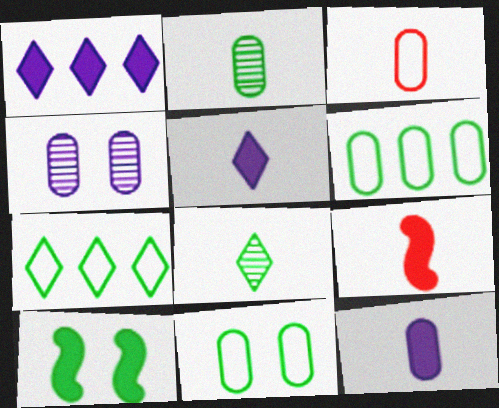[[2, 3, 12], 
[2, 7, 10], 
[4, 7, 9], 
[6, 8, 10]]